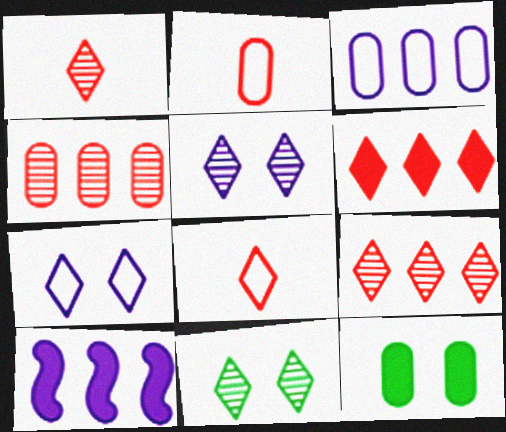[[2, 10, 11]]